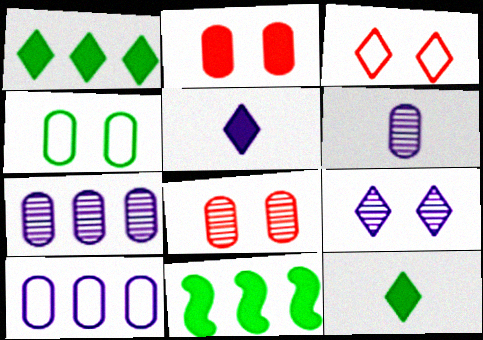[[2, 5, 11], 
[3, 6, 11]]